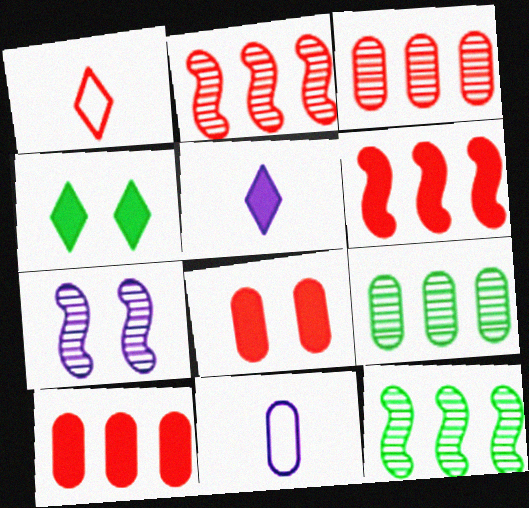[[1, 2, 8], 
[2, 4, 11], 
[8, 9, 11]]